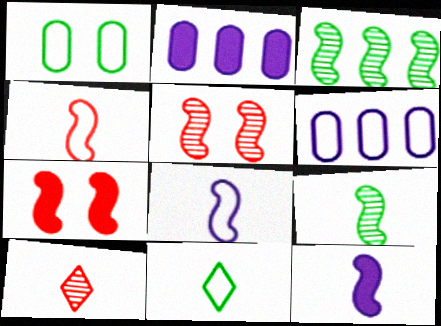[[2, 5, 11], 
[3, 7, 8], 
[4, 9, 12]]